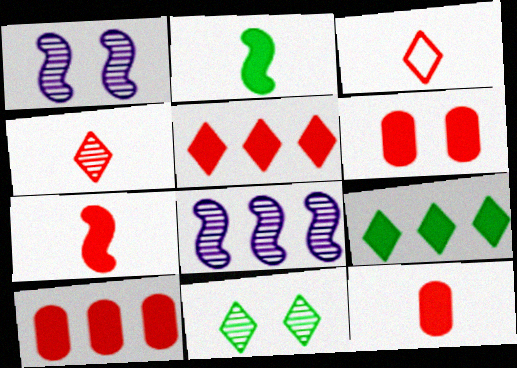[[5, 6, 7], 
[6, 10, 12]]